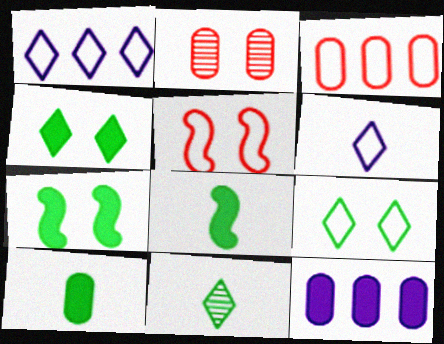[[1, 2, 8], 
[5, 11, 12]]